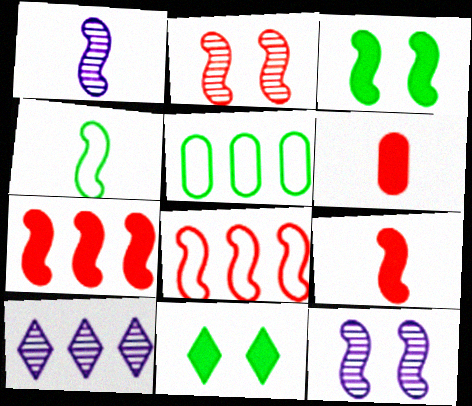[[1, 3, 8], 
[1, 4, 9], 
[2, 8, 9], 
[4, 7, 12], 
[5, 7, 10]]